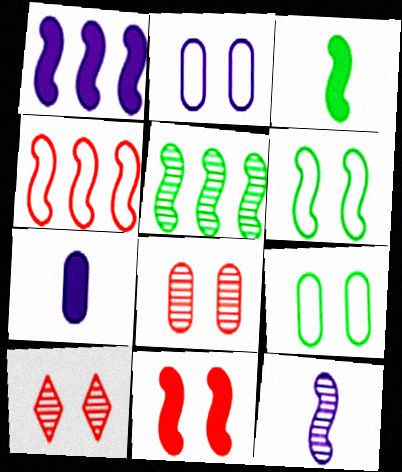[[1, 3, 11], 
[1, 4, 5], 
[3, 5, 6]]